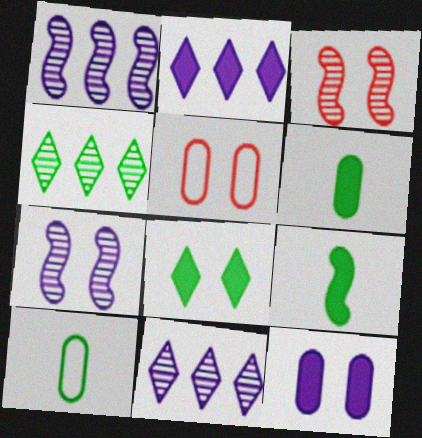[[2, 3, 10], 
[5, 7, 8], 
[5, 9, 11]]